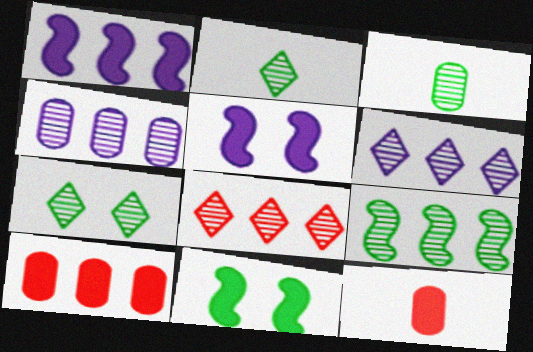[[3, 7, 9], 
[4, 8, 9]]